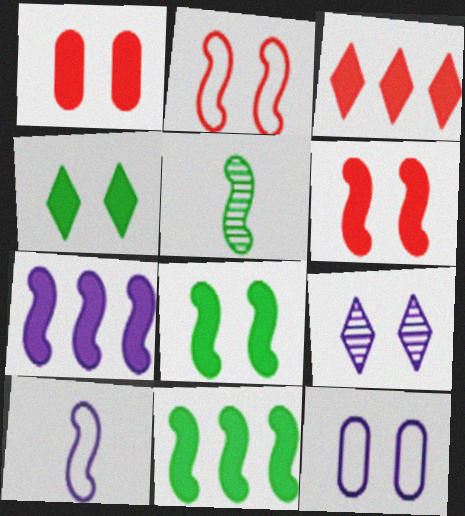[[2, 5, 7], 
[3, 5, 12]]